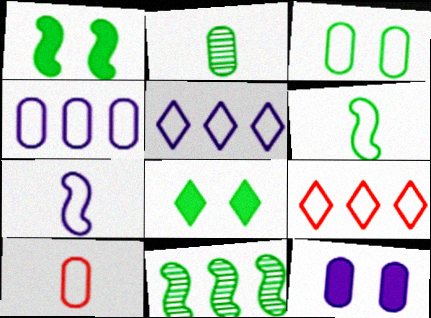[[1, 6, 11], 
[3, 4, 10], 
[3, 7, 9]]